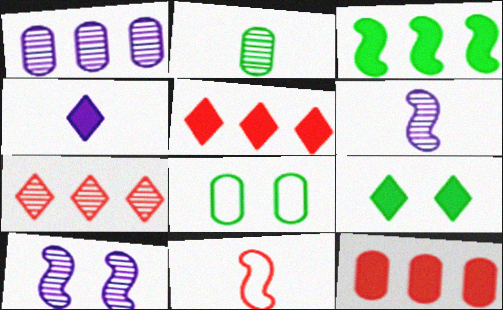[[1, 9, 11], 
[2, 4, 11], 
[2, 7, 10], 
[3, 10, 11], 
[4, 5, 9], 
[5, 6, 8]]